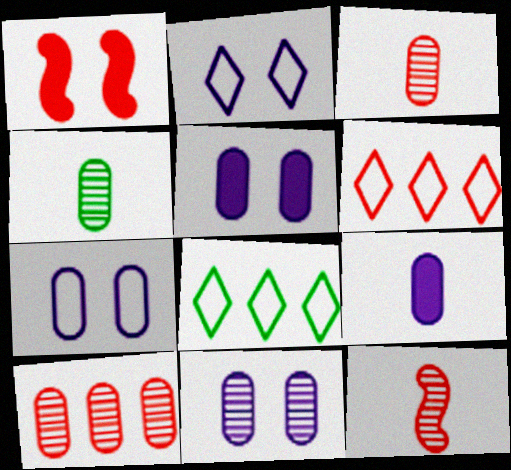[[1, 3, 6], 
[4, 10, 11], 
[5, 7, 11], 
[5, 8, 12]]